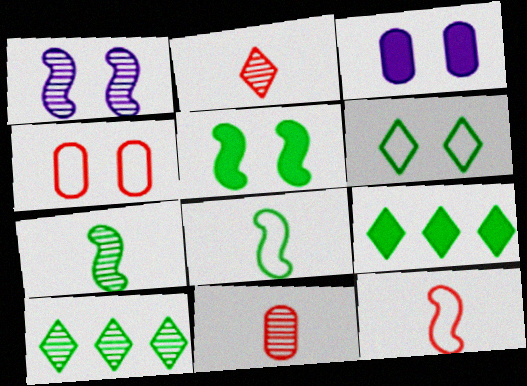[[1, 10, 11], 
[3, 10, 12]]